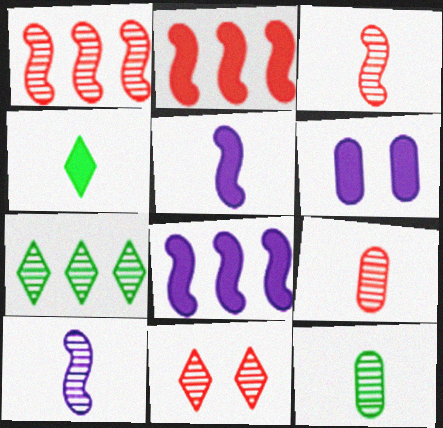[[1, 9, 11], 
[2, 4, 6]]